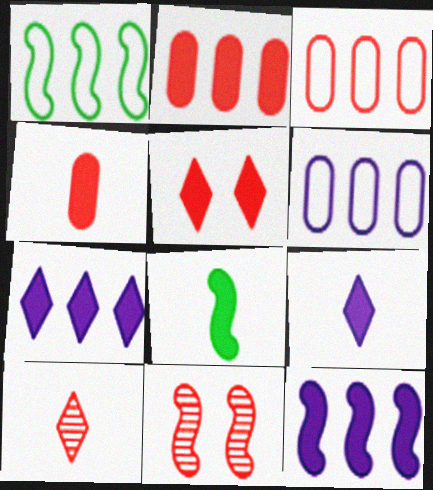[[4, 8, 9]]